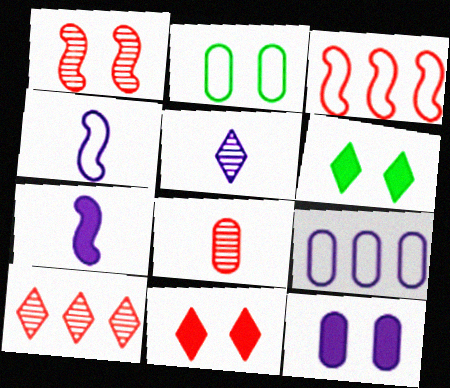[[1, 8, 10], 
[2, 7, 10], 
[3, 8, 11]]